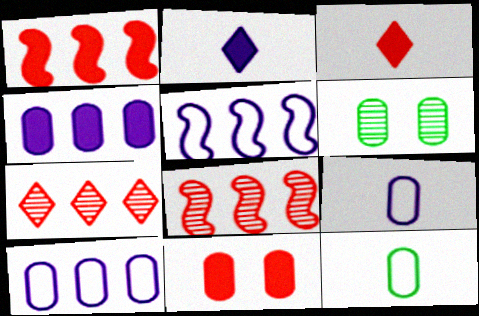[[1, 3, 11], 
[3, 5, 6]]